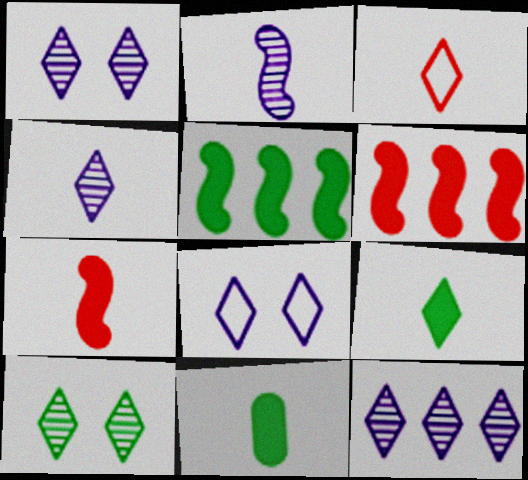[[1, 4, 12], 
[2, 3, 11], 
[3, 4, 9]]